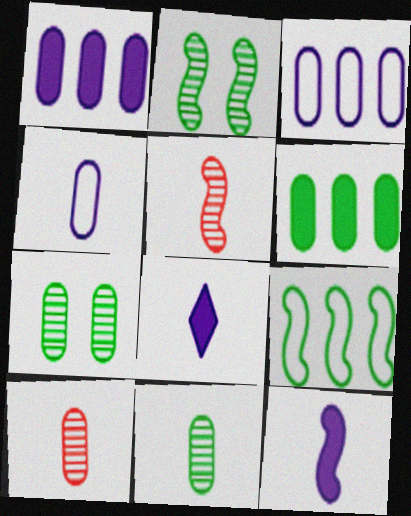[]